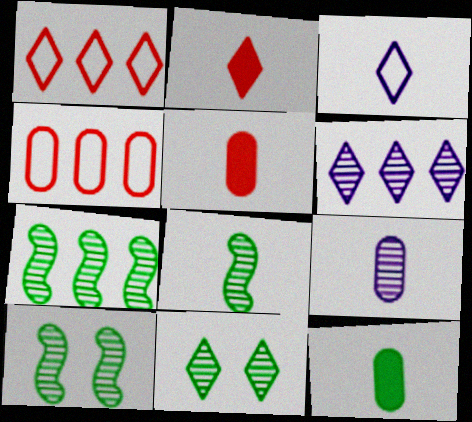[[3, 5, 8], 
[7, 8, 10]]